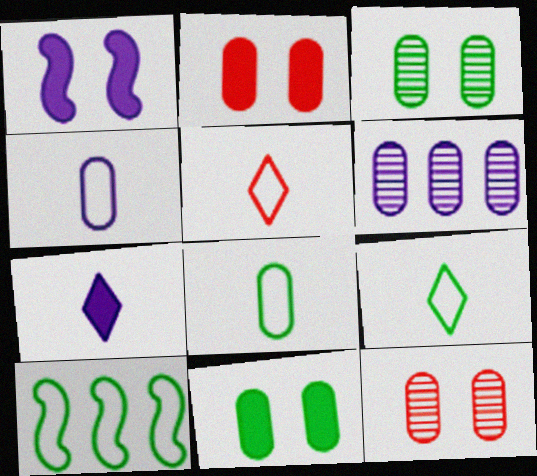[[2, 6, 8], 
[7, 10, 12]]